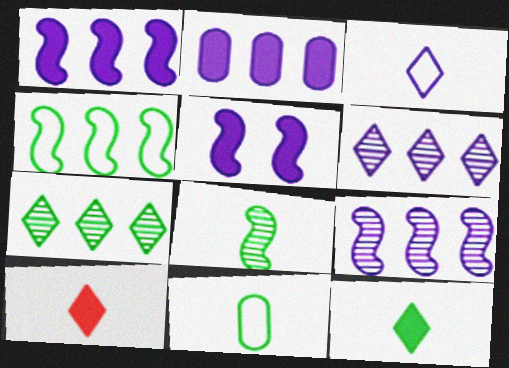[[8, 11, 12]]